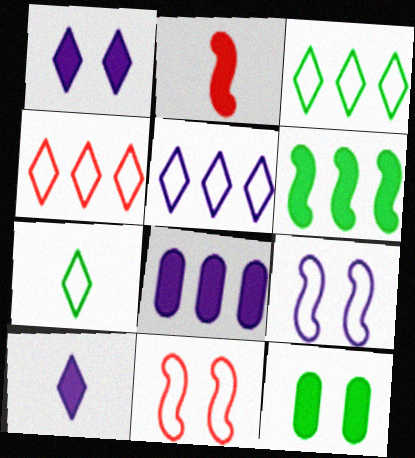[[3, 4, 5]]